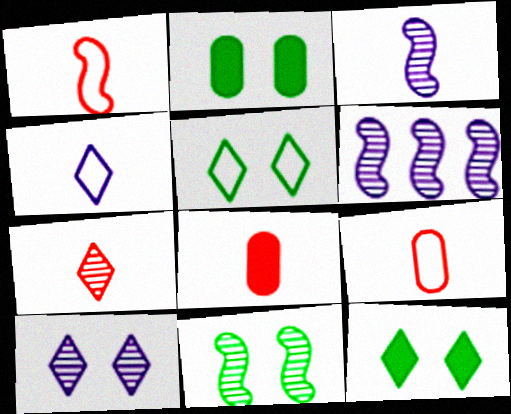[[1, 7, 8], 
[2, 5, 11], 
[5, 6, 8], 
[6, 9, 12]]